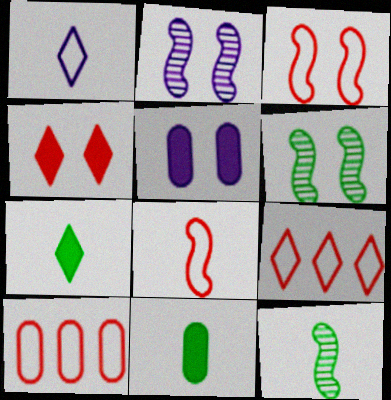[[2, 7, 10], 
[2, 9, 11], 
[5, 9, 12]]